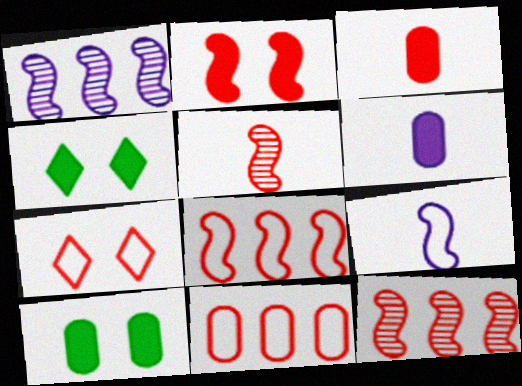[[2, 5, 8], 
[3, 7, 12]]